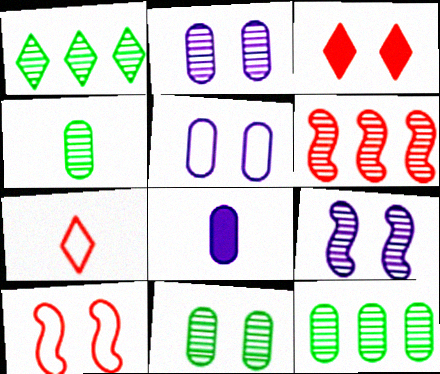[[1, 8, 10], 
[4, 11, 12]]